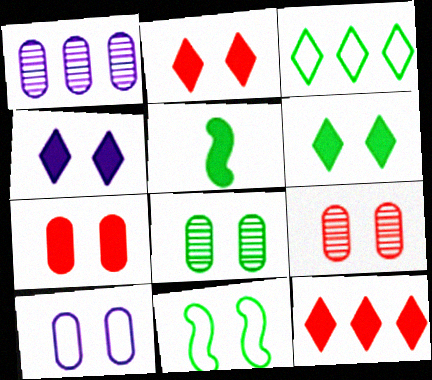[[2, 4, 6], 
[3, 5, 8], 
[4, 9, 11], 
[6, 8, 11], 
[7, 8, 10]]